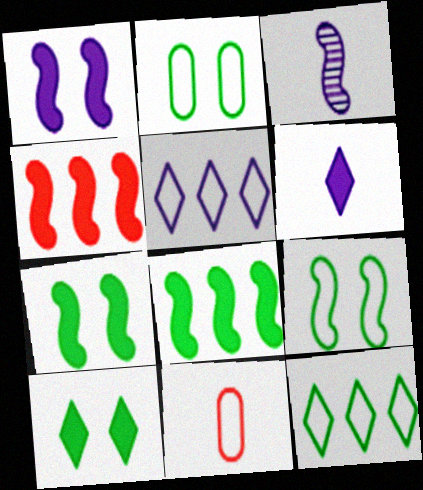[[3, 4, 9], 
[5, 9, 11]]